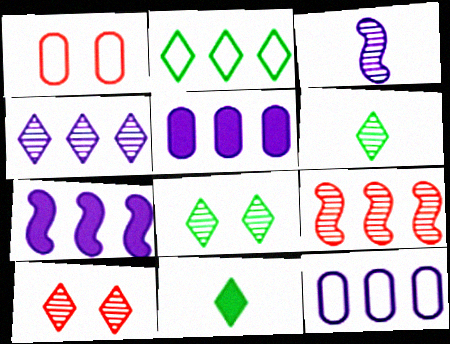[[1, 6, 7], 
[2, 5, 9], 
[2, 8, 11], 
[4, 6, 10], 
[4, 7, 12]]